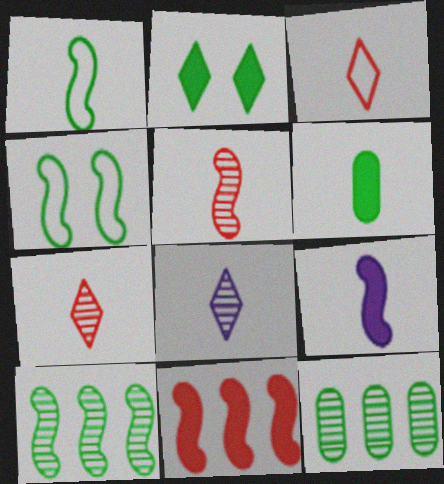[[1, 2, 12], 
[1, 5, 9]]